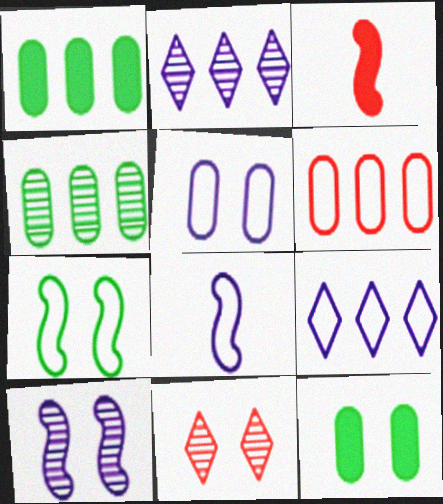[[1, 8, 11], 
[3, 6, 11], 
[5, 8, 9]]